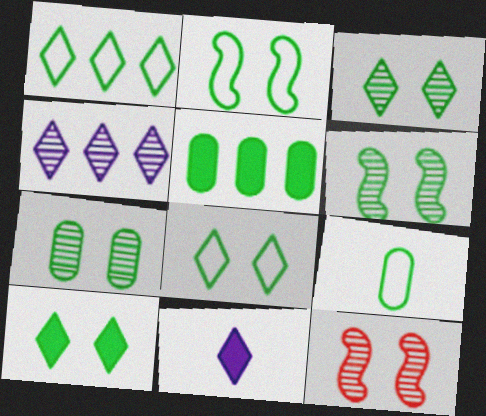[[1, 2, 9], 
[2, 7, 10], 
[3, 6, 7], 
[3, 8, 10], 
[5, 7, 9]]